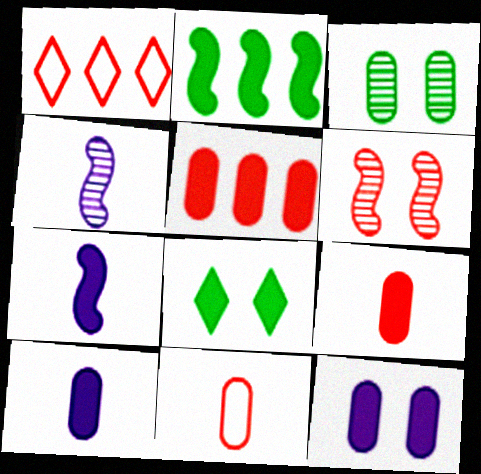[[1, 3, 7], 
[1, 6, 9], 
[5, 7, 8]]